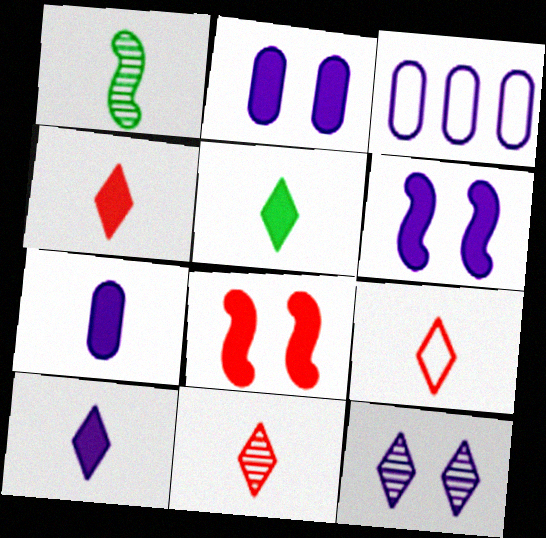[[1, 7, 9], 
[4, 5, 10], 
[4, 9, 11]]